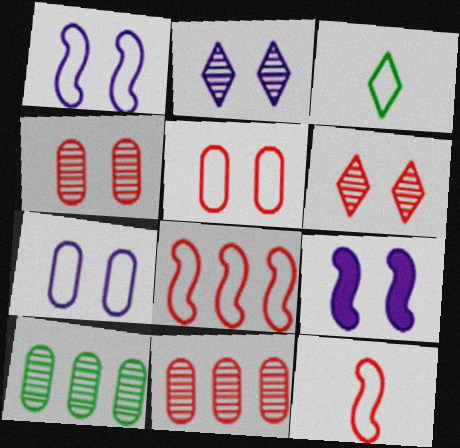[[2, 7, 9], 
[3, 7, 8], 
[3, 9, 11]]